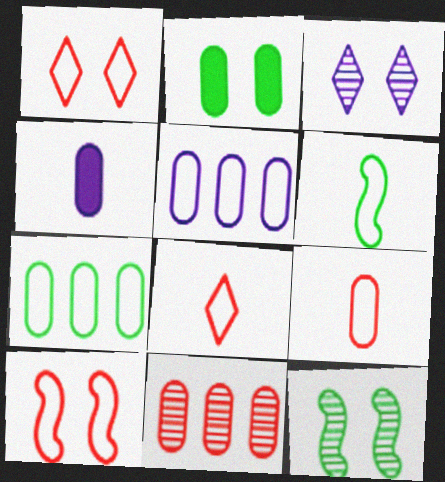[[1, 5, 6], 
[2, 3, 10]]